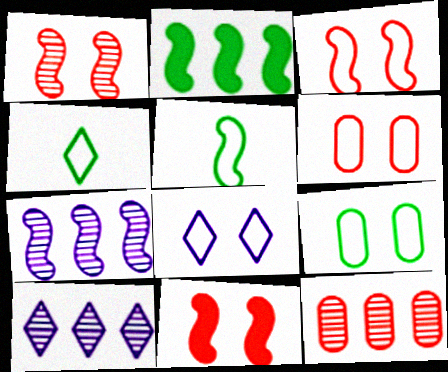[[1, 3, 11], 
[3, 8, 9], 
[5, 7, 11]]